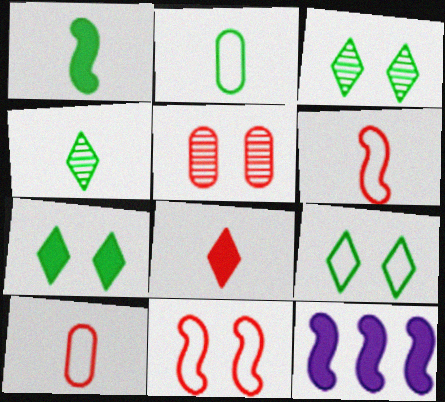[[1, 2, 4], 
[3, 7, 9], 
[3, 10, 12]]